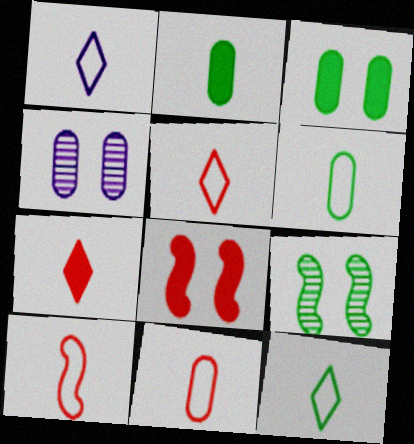[[1, 5, 12], 
[1, 6, 10], 
[5, 10, 11]]